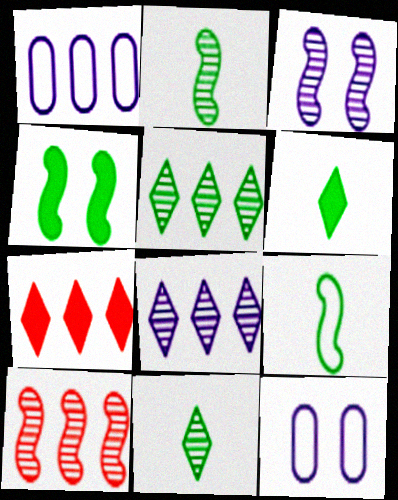[[2, 3, 10], 
[2, 7, 12], 
[6, 10, 12]]